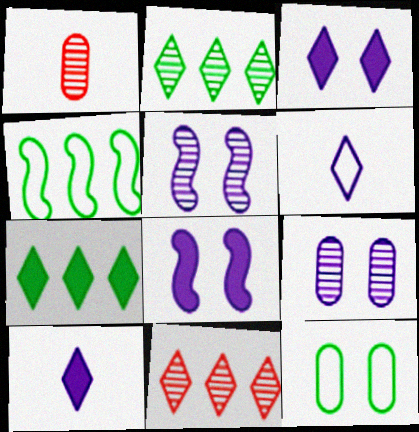[[1, 2, 5], 
[1, 3, 4]]